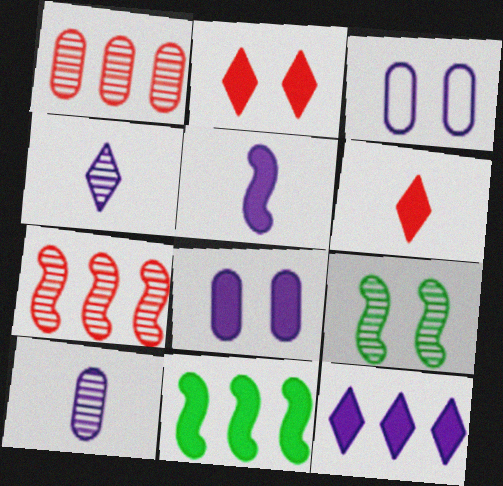[[1, 4, 9], 
[2, 3, 9], 
[5, 8, 12], 
[6, 8, 11]]